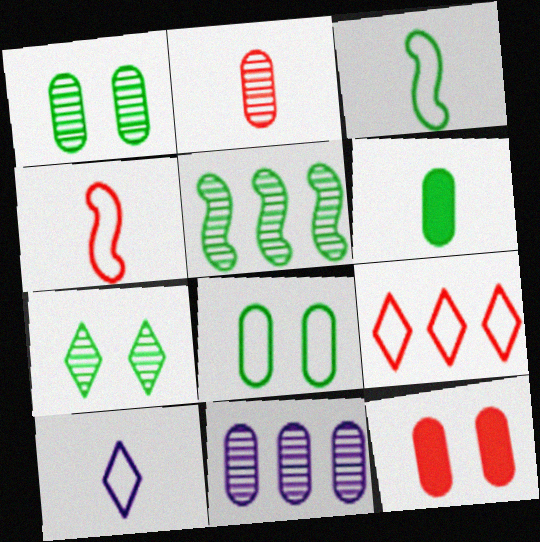[[1, 2, 11], 
[5, 10, 12]]